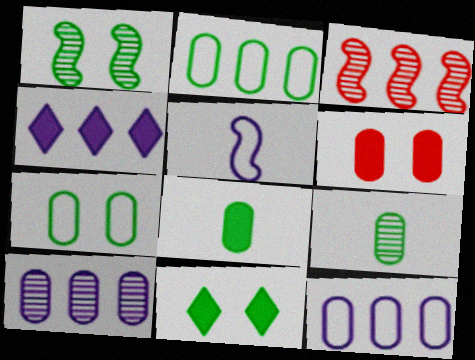[[1, 7, 11], 
[2, 3, 4], 
[6, 9, 12]]